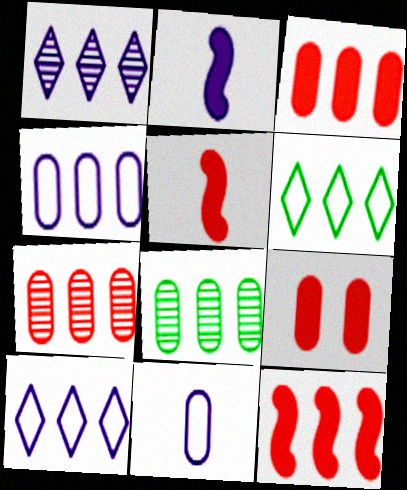[[3, 4, 8], 
[8, 9, 11], 
[8, 10, 12]]